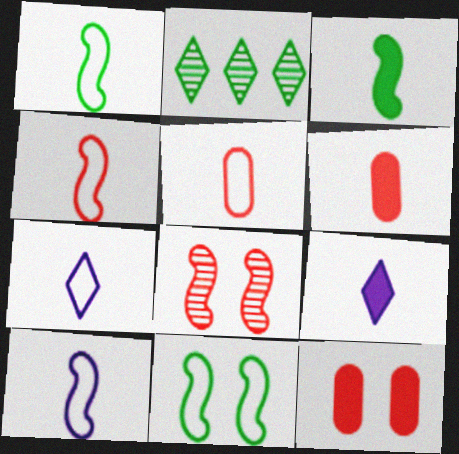[[1, 4, 10], 
[1, 5, 7], 
[2, 10, 12], 
[3, 6, 9]]